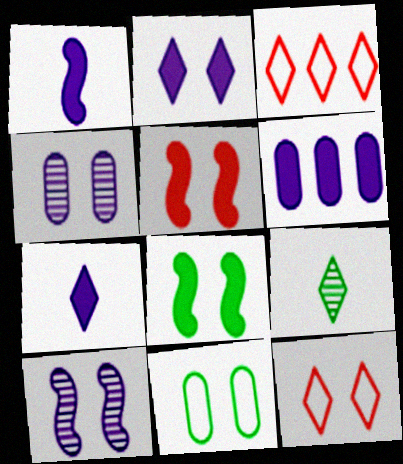[[1, 2, 6], 
[2, 3, 9], 
[4, 8, 12]]